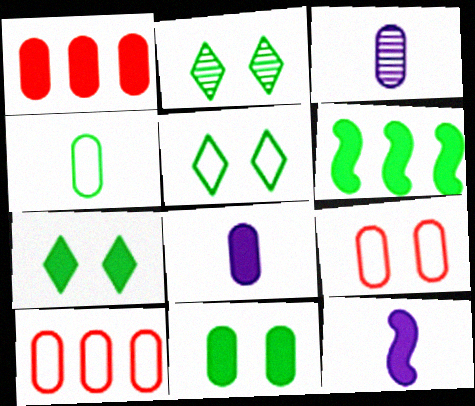[[1, 7, 12], 
[1, 8, 11], 
[2, 4, 6], 
[2, 5, 7], 
[2, 10, 12], 
[3, 10, 11]]